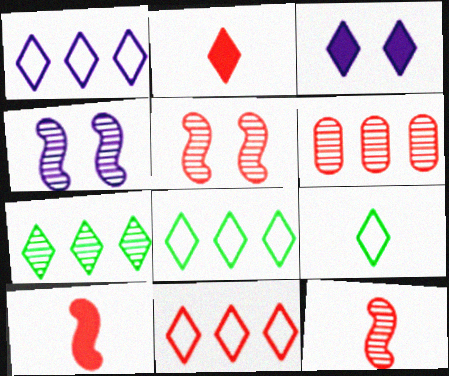[[1, 8, 11]]